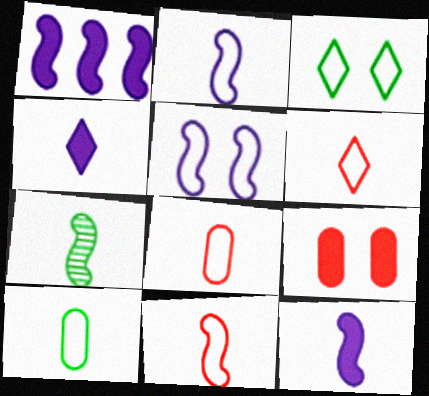[[2, 6, 10], 
[4, 7, 8], 
[6, 8, 11], 
[7, 11, 12]]